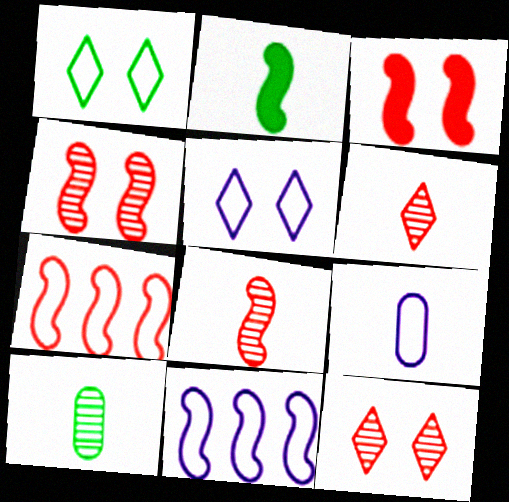[[1, 7, 9], 
[2, 4, 11], 
[2, 6, 9], 
[3, 7, 8], 
[5, 9, 11]]